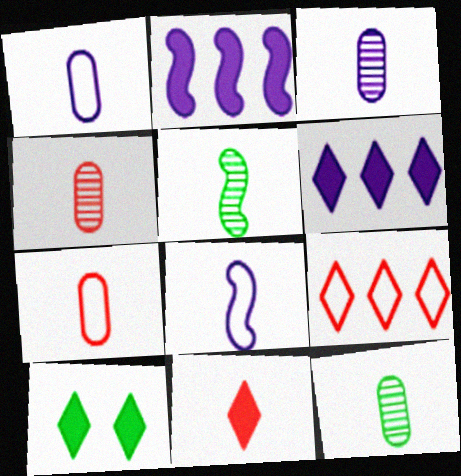[[1, 5, 11], 
[3, 4, 12], 
[6, 10, 11], 
[8, 11, 12]]